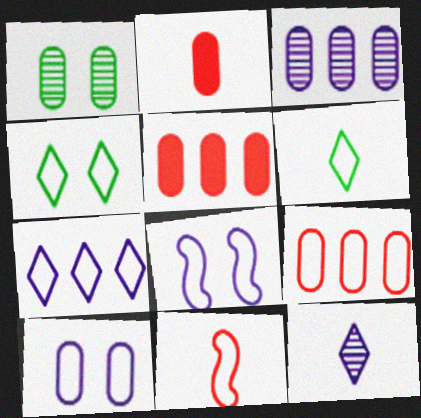[[6, 8, 9]]